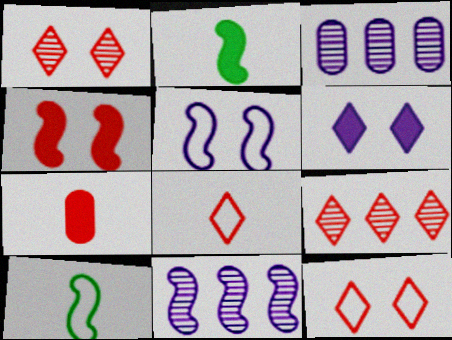[[2, 3, 12], 
[4, 10, 11]]